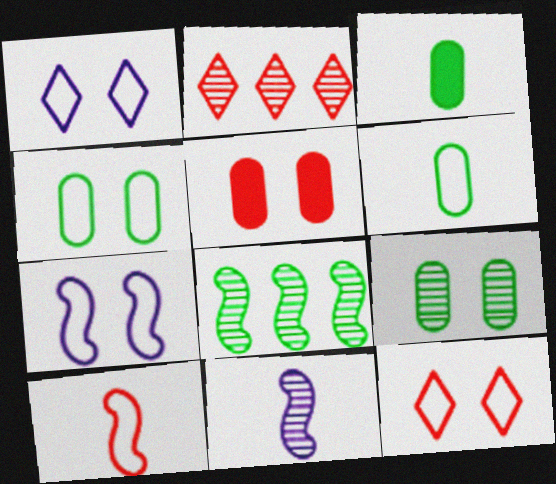[[2, 3, 7], 
[2, 5, 10], 
[2, 9, 11], 
[4, 7, 12]]